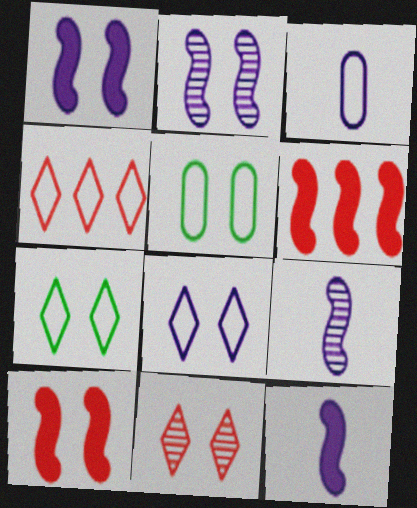[[1, 5, 11]]